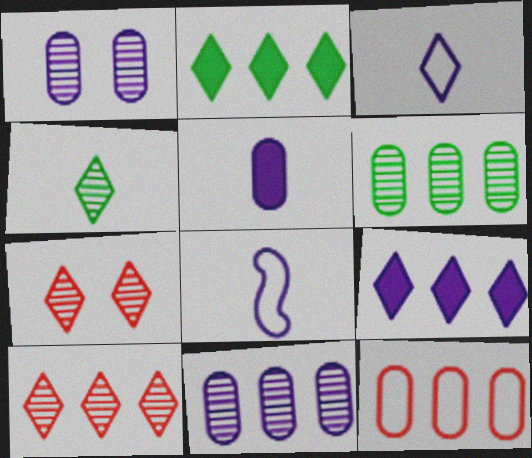[[1, 8, 9], 
[2, 3, 7]]